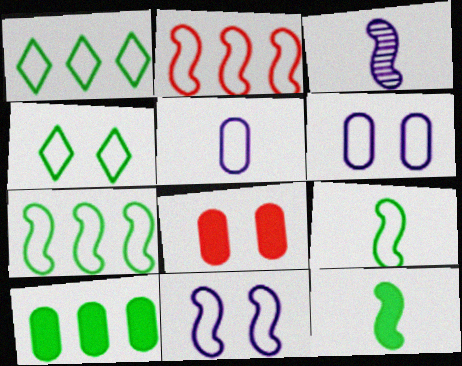[[1, 3, 8], 
[2, 4, 5], 
[2, 9, 11]]